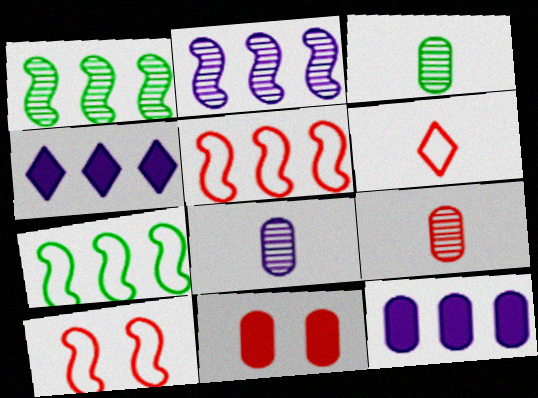[[3, 4, 10], 
[3, 8, 9]]